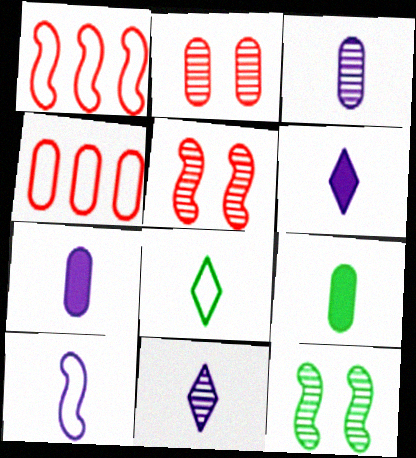[[3, 6, 10], 
[4, 6, 12], 
[7, 10, 11]]